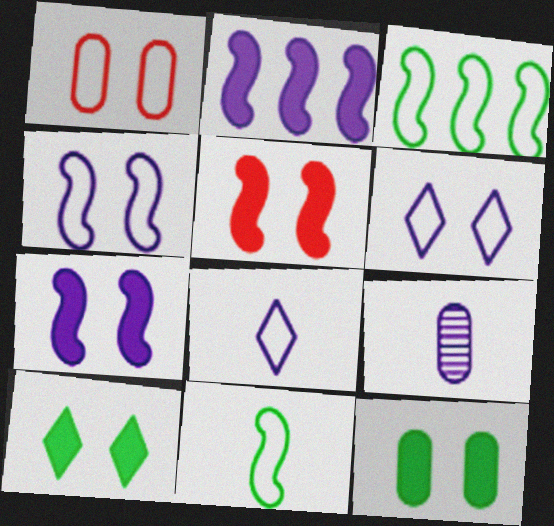[[1, 3, 8], 
[2, 6, 9]]